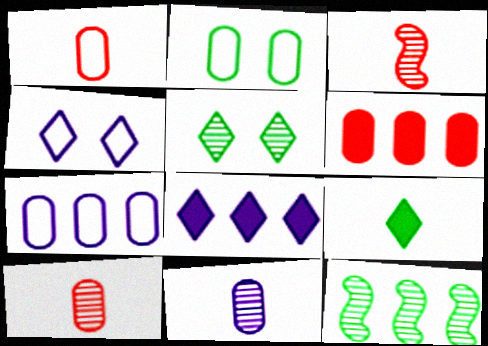[[1, 2, 7], 
[2, 3, 8], 
[2, 6, 11], 
[2, 9, 12]]